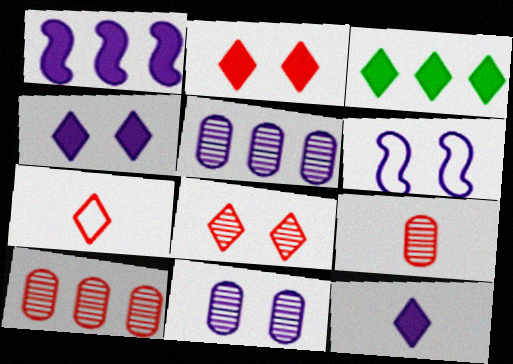[[2, 3, 12], 
[3, 6, 9], 
[4, 6, 11], 
[5, 6, 12]]